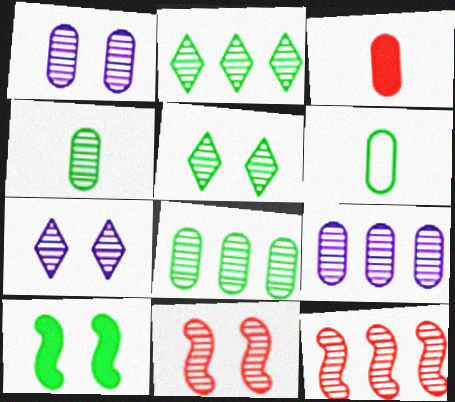[[1, 5, 11], 
[2, 6, 10], 
[2, 9, 12], 
[4, 7, 12]]